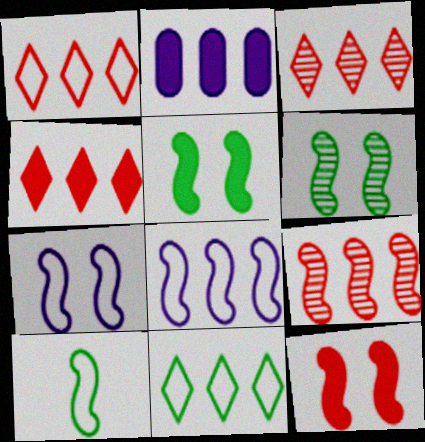[[1, 3, 4], 
[2, 9, 11], 
[6, 7, 12]]